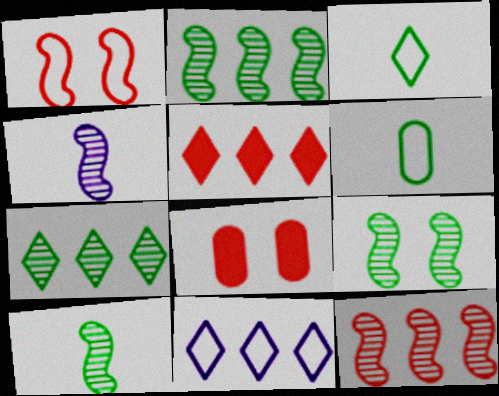[[1, 6, 11], 
[2, 9, 10], 
[4, 9, 12], 
[5, 7, 11], 
[8, 10, 11]]